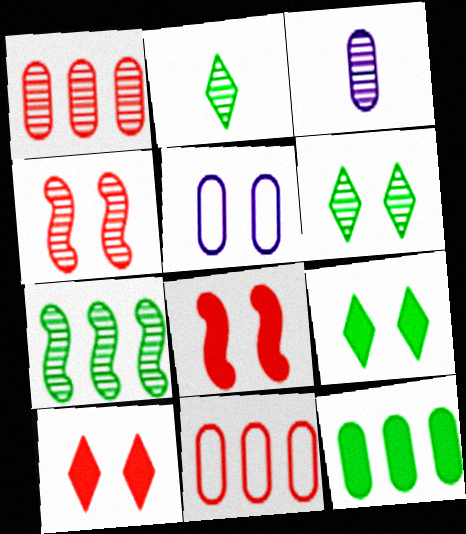[[4, 5, 9], 
[5, 6, 8]]